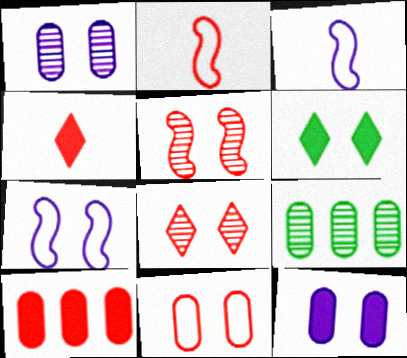[[2, 8, 10], 
[4, 7, 9]]